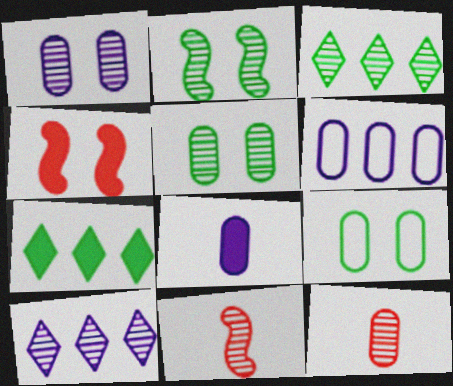[[1, 3, 11], 
[1, 6, 8], 
[2, 10, 12], 
[4, 7, 8], 
[5, 10, 11]]